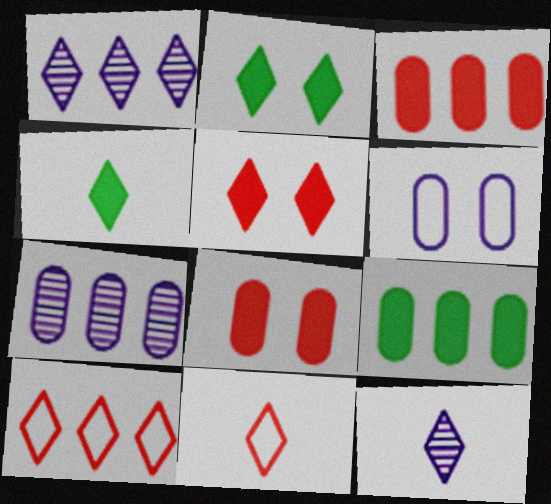[[1, 2, 11], 
[2, 10, 12], 
[4, 11, 12]]